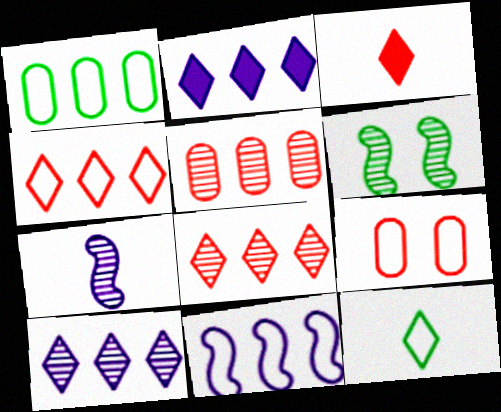[[1, 4, 11], 
[9, 11, 12]]